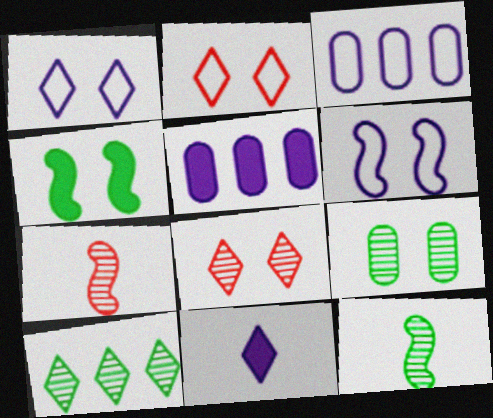[[2, 5, 12], 
[2, 10, 11], 
[9, 10, 12]]